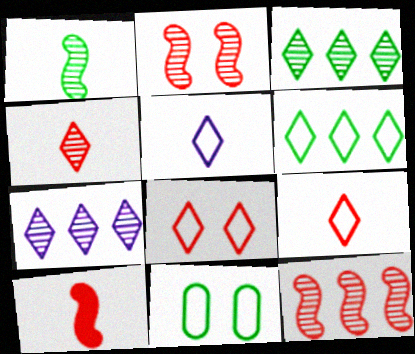[[5, 6, 8], 
[7, 10, 11]]